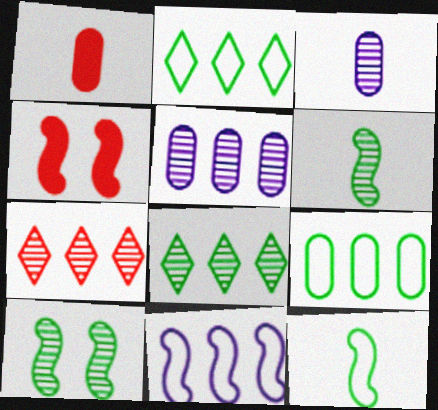[[2, 3, 4], 
[3, 7, 10], 
[4, 6, 11]]